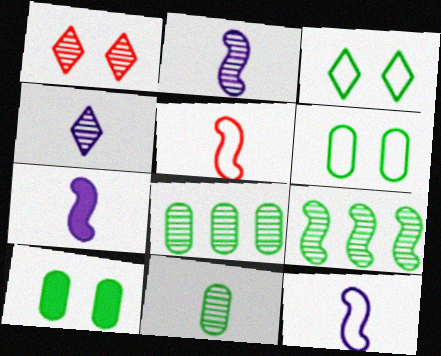[[1, 2, 8], 
[2, 7, 12]]